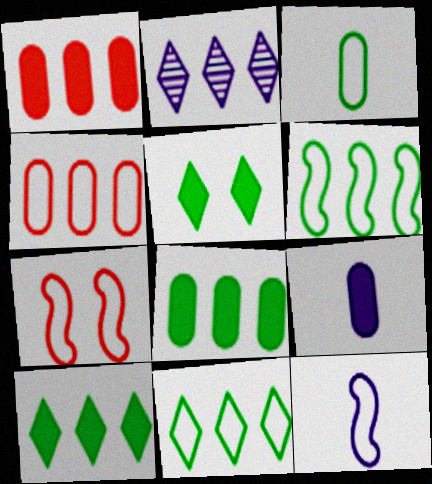[[1, 2, 6], 
[6, 7, 12]]